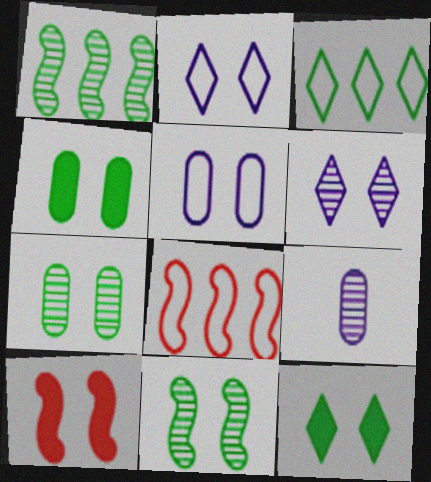[[2, 7, 10], 
[3, 9, 10], 
[8, 9, 12]]